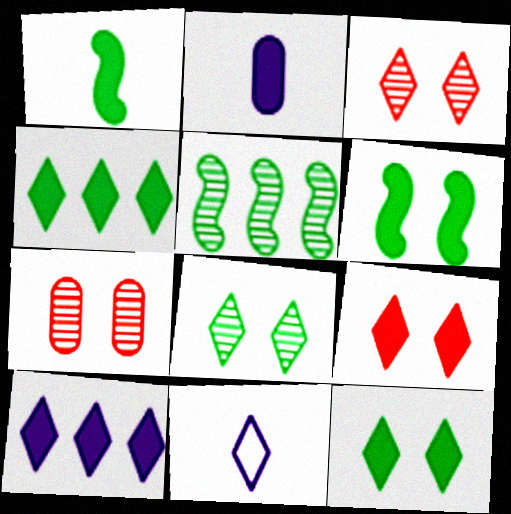[[3, 4, 11]]